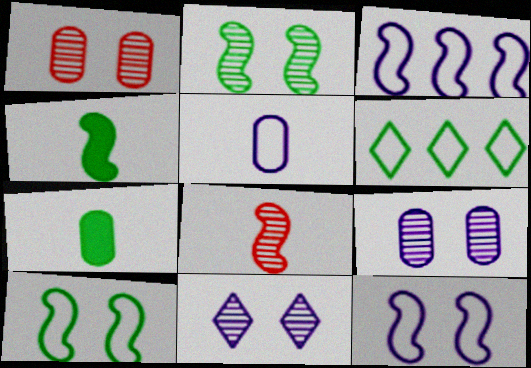[[1, 2, 11], 
[2, 6, 7]]